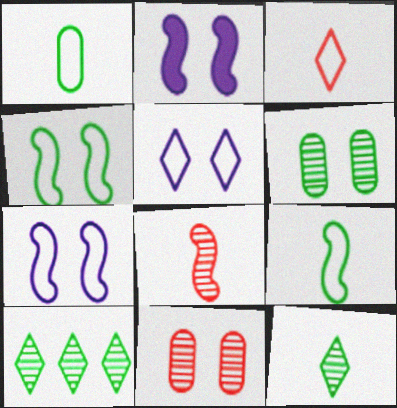[]